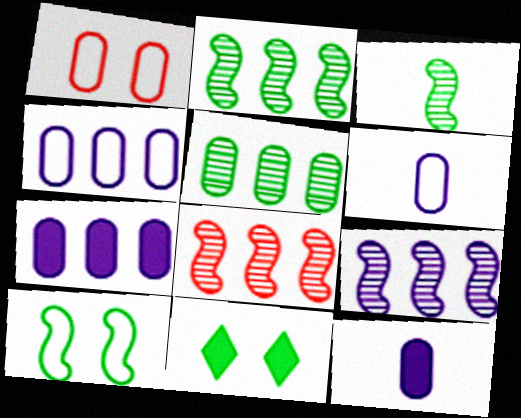[[1, 5, 12], 
[2, 8, 9], 
[6, 8, 11]]